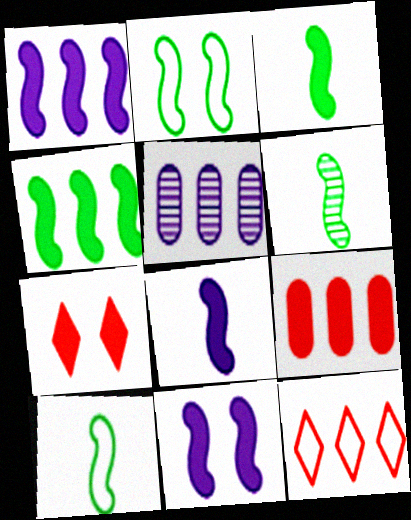[[1, 8, 11], 
[2, 4, 6], 
[3, 6, 10], 
[4, 5, 12], 
[5, 7, 10]]